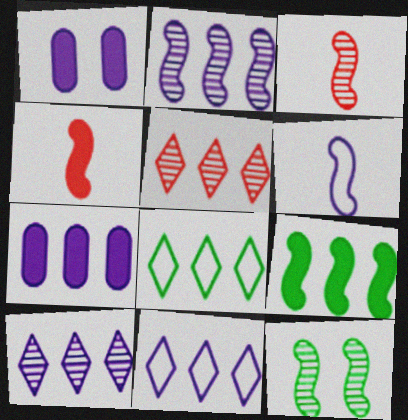[[1, 3, 8], 
[1, 6, 10], 
[2, 3, 12], 
[2, 7, 11]]